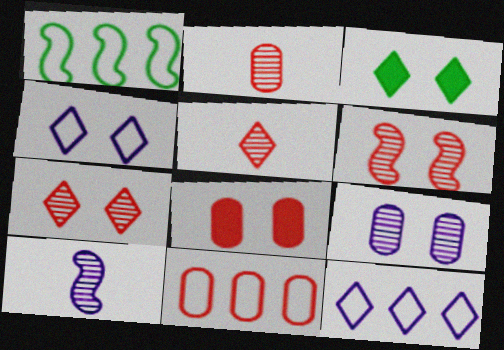[[1, 11, 12], 
[2, 8, 11], 
[3, 4, 7], 
[3, 5, 12], 
[3, 10, 11]]